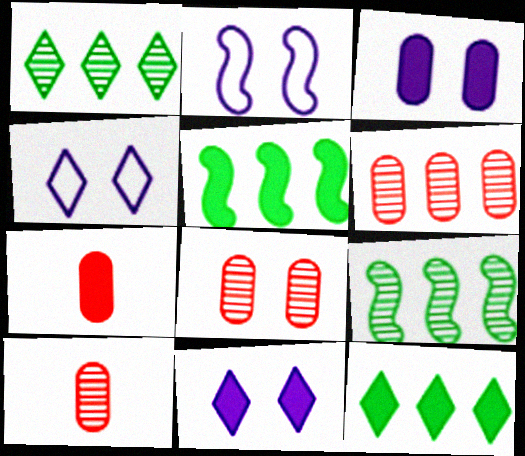[[1, 2, 7], 
[2, 10, 12], 
[4, 5, 10], 
[4, 7, 9], 
[5, 7, 11], 
[6, 8, 10]]